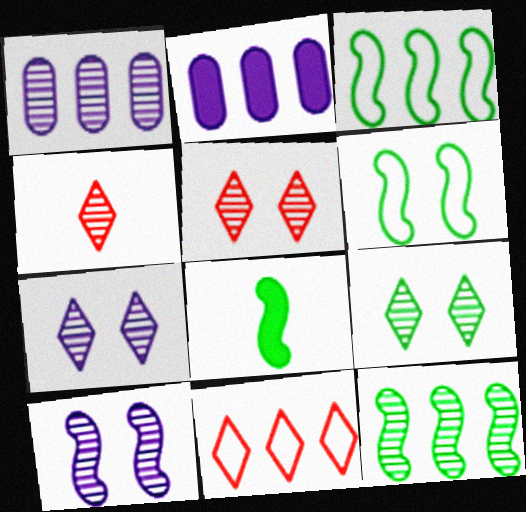[[2, 4, 6], 
[2, 11, 12], 
[5, 7, 9], 
[6, 8, 12]]